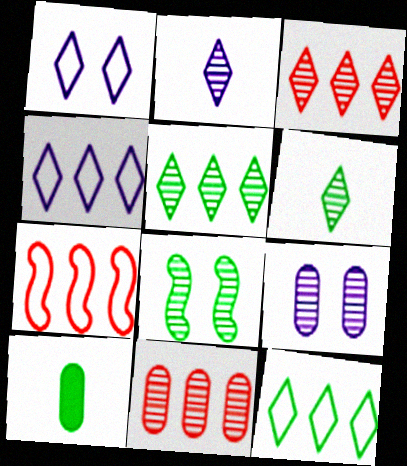[[2, 8, 11], 
[8, 10, 12]]